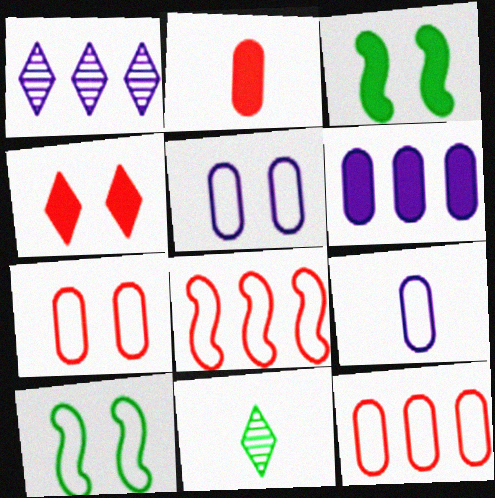[[1, 2, 10]]